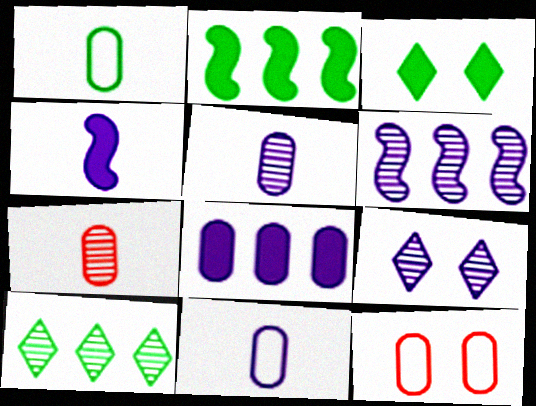[[4, 10, 12], 
[5, 6, 9]]